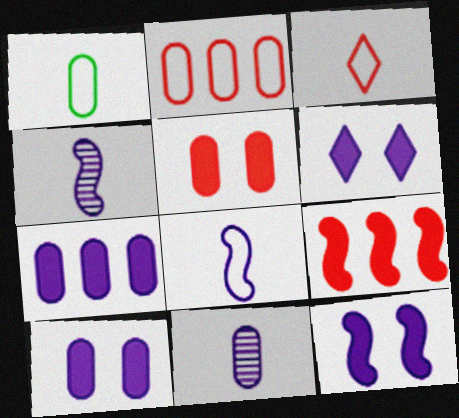[[1, 3, 8], 
[6, 10, 12]]